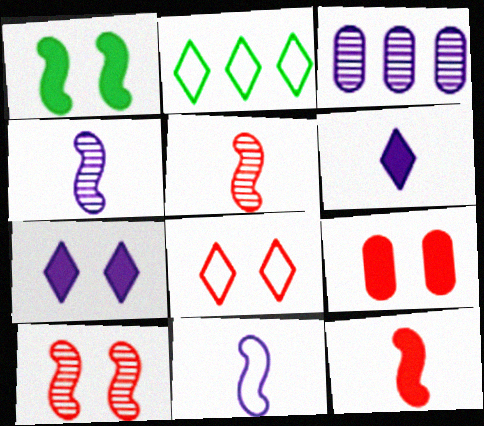[[1, 7, 9], 
[2, 4, 9], 
[3, 7, 11], 
[8, 9, 10]]